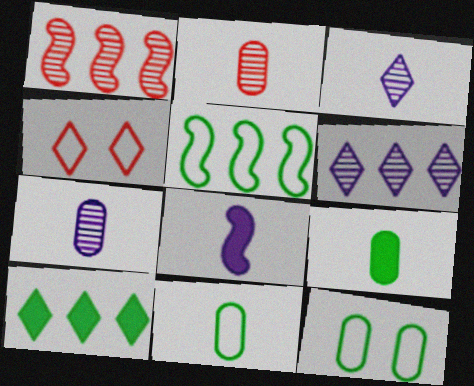[[3, 4, 10]]